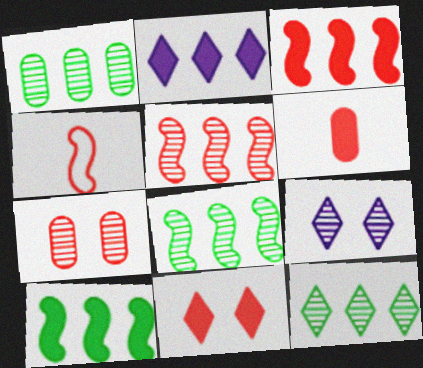[[1, 8, 12], 
[3, 6, 11]]